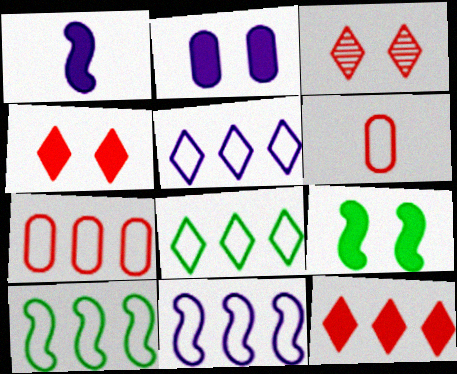[[2, 4, 9], 
[5, 7, 10], 
[7, 8, 11]]